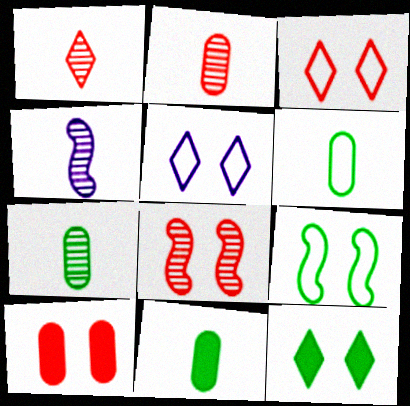[[1, 4, 7], 
[3, 8, 10], 
[6, 7, 11]]